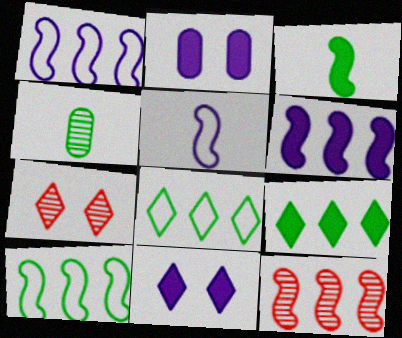[[6, 10, 12]]